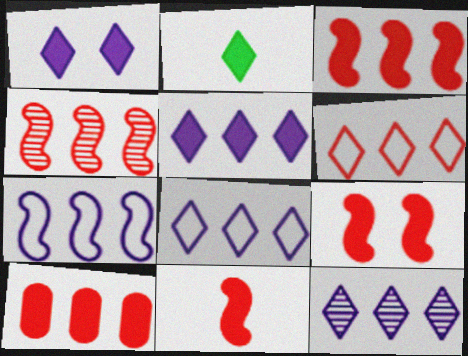[[3, 9, 11], 
[4, 6, 10], 
[5, 8, 12]]